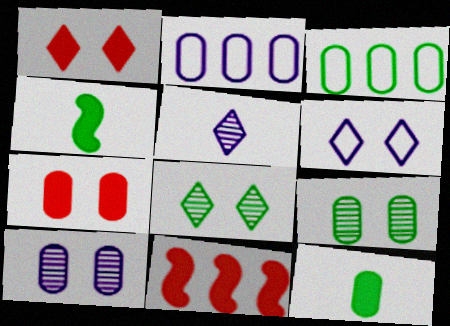[[1, 6, 8], 
[3, 4, 8], 
[3, 9, 12]]